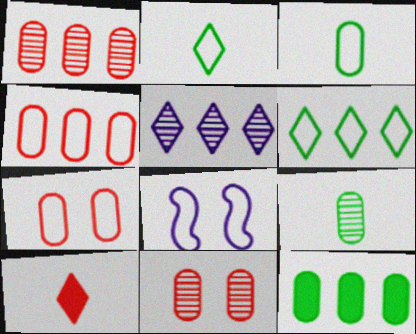[[2, 4, 8]]